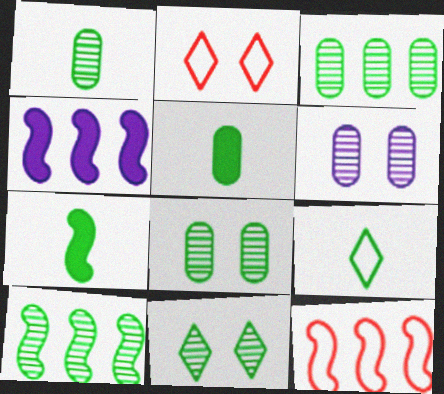[[1, 2, 4], 
[1, 3, 8], 
[1, 7, 9], 
[1, 10, 11], 
[4, 10, 12]]